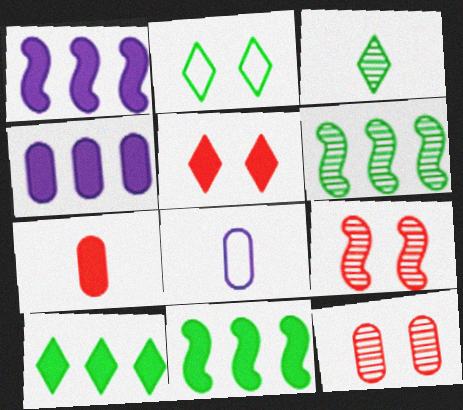[[2, 3, 10], 
[5, 6, 8], 
[8, 9, 10]]